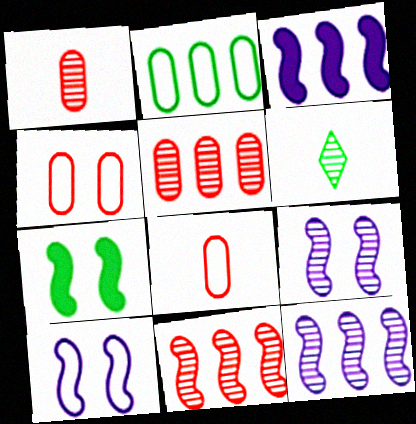[[2, 6, 7], 
[3, 4, 6], 
[5, 6, 9]]